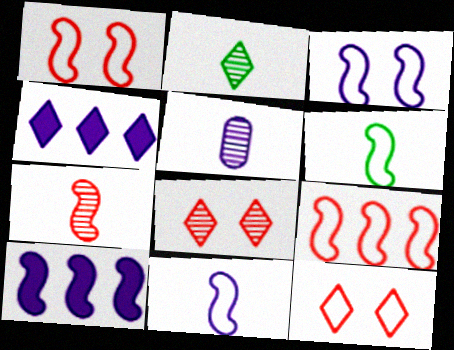[[2, 4, 12], 
[2, 5, 7], 
[3, 4, 5], 
[3, 6, 9]]